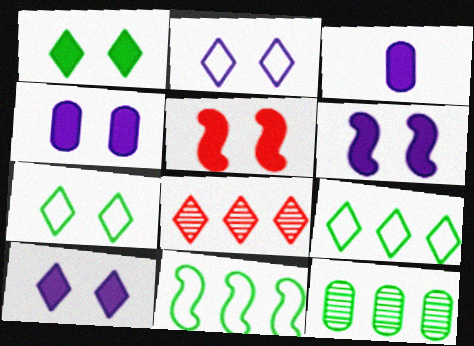[[1, 4, 5], 
[4, 6, 10]]